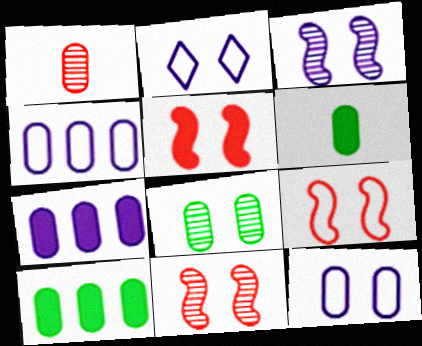[[1, 10, 12], 
[2, 5, 8], 
[5, 9, 11]]